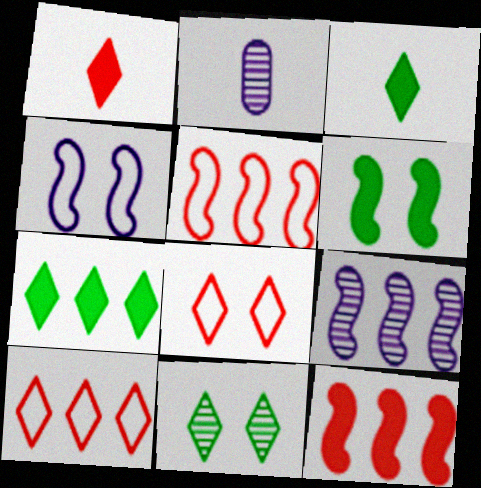[[2, 6, 10]]